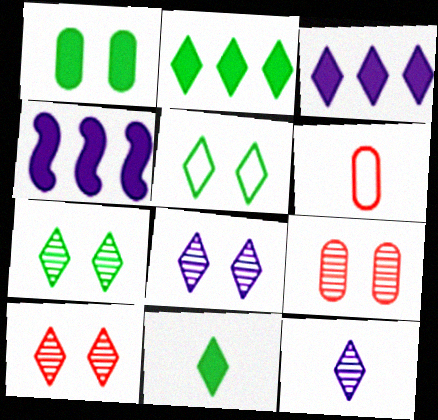[[4, 6, 7], 
[7, 8, 10]]